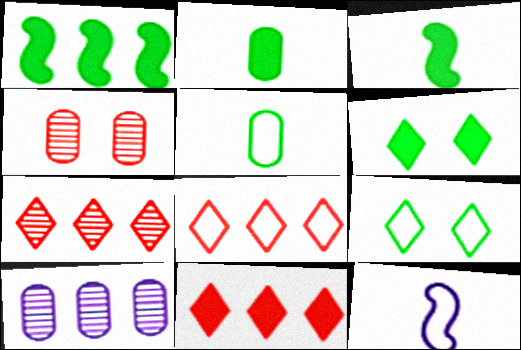[[1, 2, 6], 
[1, 8, 10], 
[7, 8, 11]]